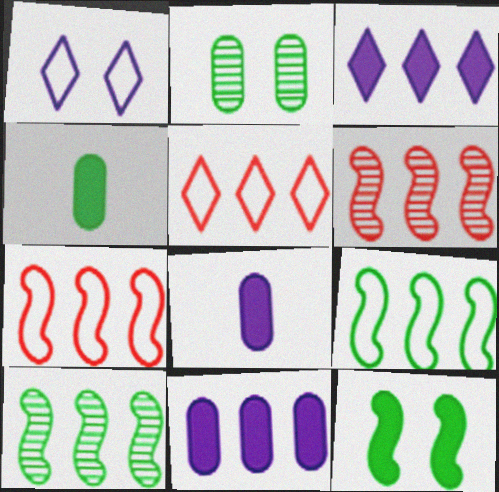[[1, 4, 6], 
[5, 10, 11]]